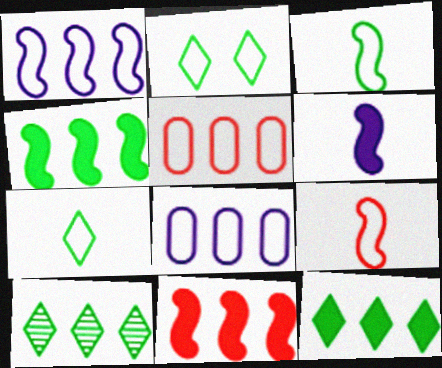[[2, 8, 9], 
[8, 10, 11]]